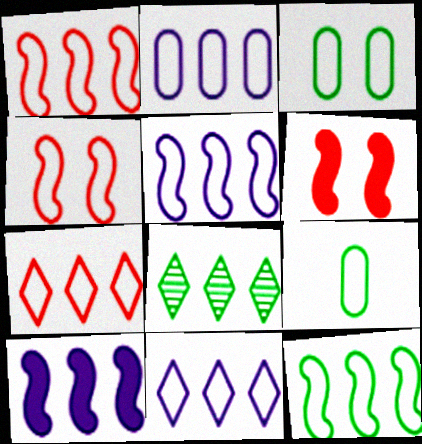[[1, 5, 12], 
[2, 5, 11], 
[2, 7, 12], 
[4, 9, 11]]